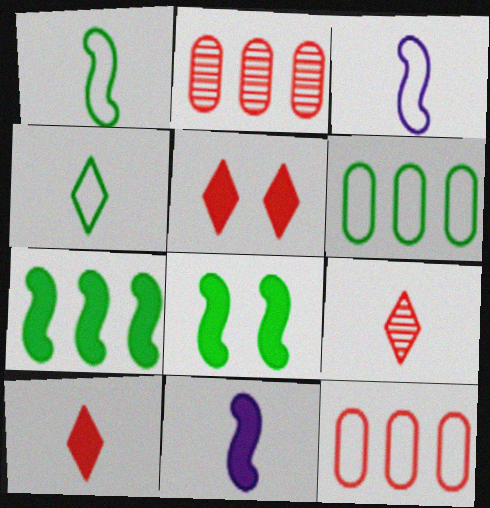[]